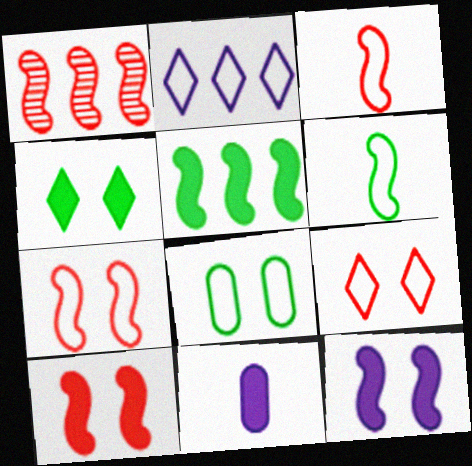[[1, 3, 10], 
[1, 6, 12], 
[2, 3, 8]]